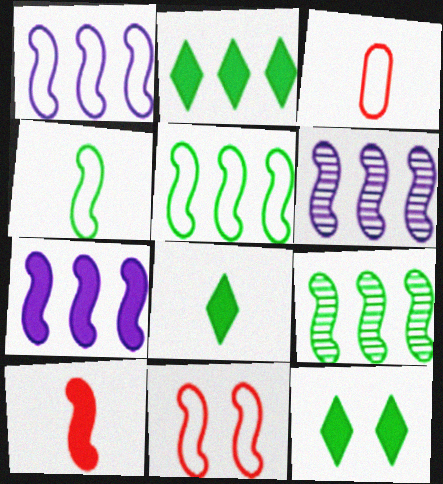[[1, 4, 11], 
[1, 6, 7], 
[2, 8, 12], 
[3, 6, 12]]